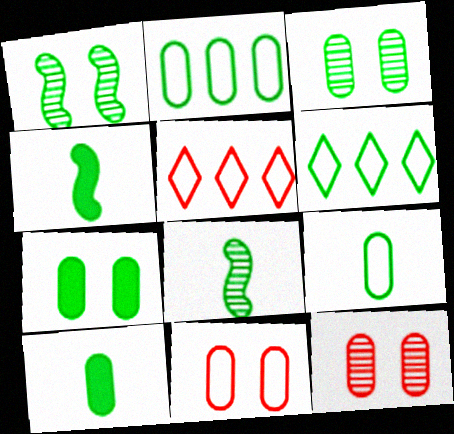[[1, 6, 10], 
[2, 3, 10], 
[3, 4, 6], 
[6, 7, 8]]